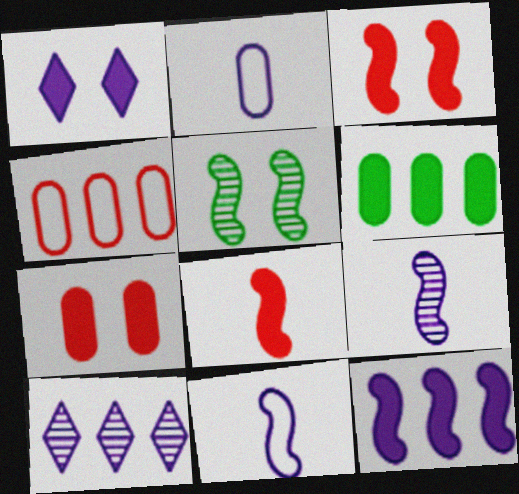[[1, 6, 8]]